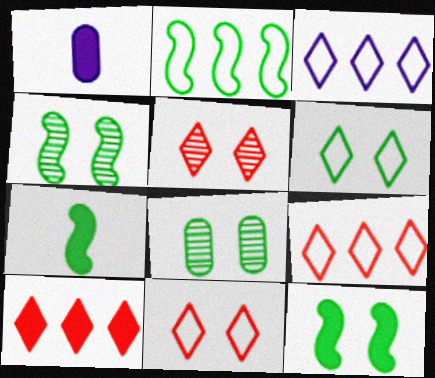[[1, 2, 5], 
[1, 4, 9], 
[1, 10, 12], 
[2, 4, 7], 
[6, 8, 12]]